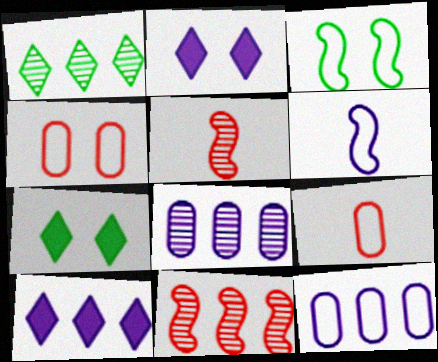[[1, 8, 11], 
[2, 6, 8], 
[5, 7, 12]]